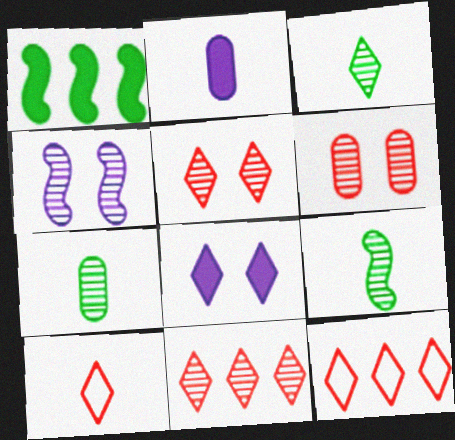[[2, 9, 10], 
[3, 7, 9], 
[3, 8, 12], 
[4, 7, 11]]